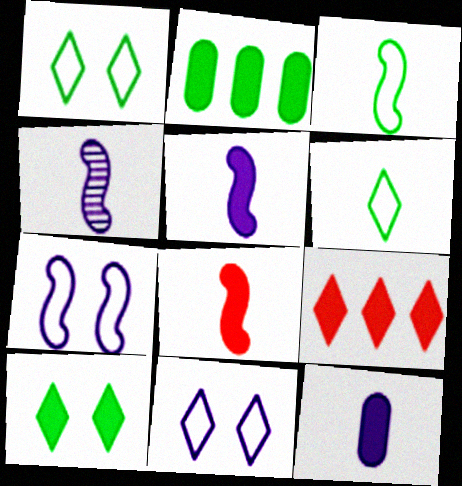[[3, 4, 8]]